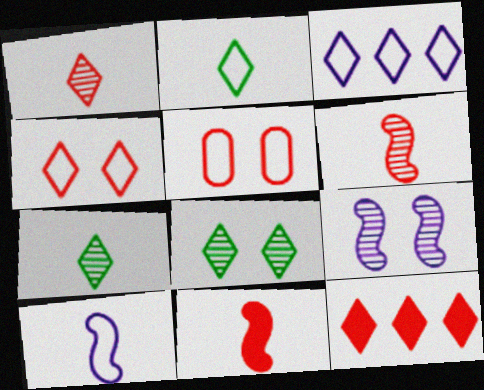[[1, 4, 12], 
[2, 3, 4], 
[5, 6, 12]]